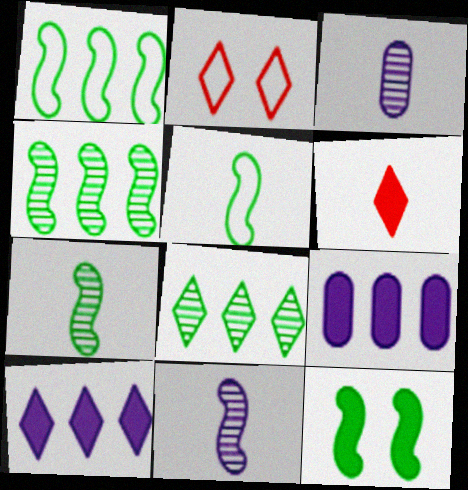[[1, 7, 12], 
[2, 7, 9], 
[3, 5, 6], 
[4, 5, 12], 
[6, 9, 12]]